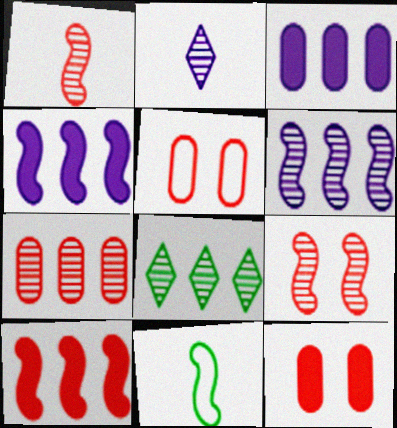[[4, 9, 11], 
[6, 7, 8]]